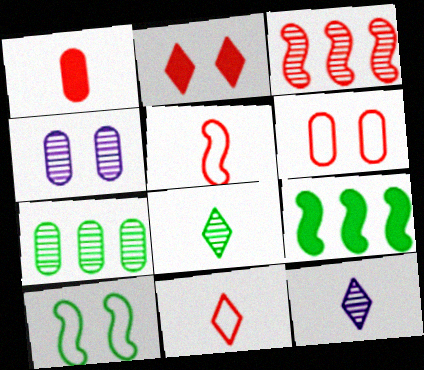[[2, 4, 10], 
[3, 4, 8], 
[4, 9, 11], 
[6, 9, 12]]